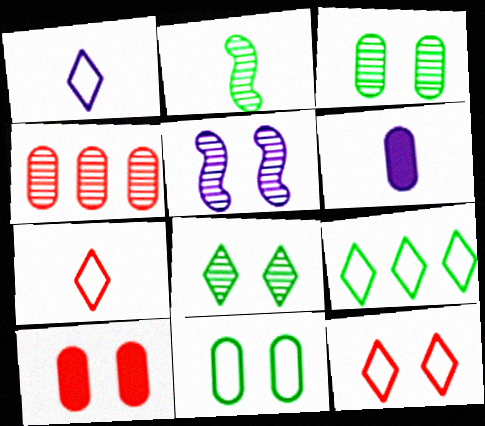[[1, 9, 12], 
[2, 6, 7], 
[4, 6, 11]]